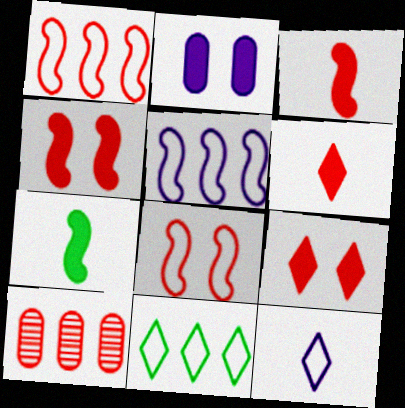[[6, 8, 10]]